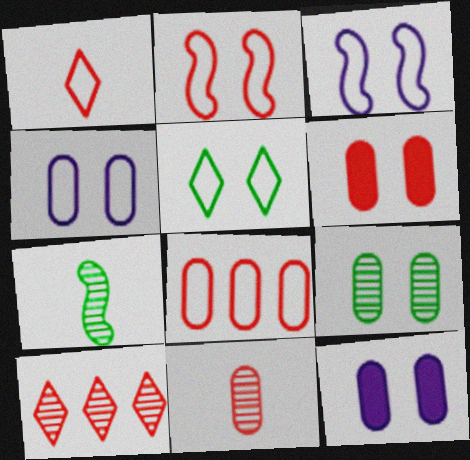[[1, 2, 8], 
[2, 4, 5], 
[4, 6, 9], 
[6, 8, 11]]